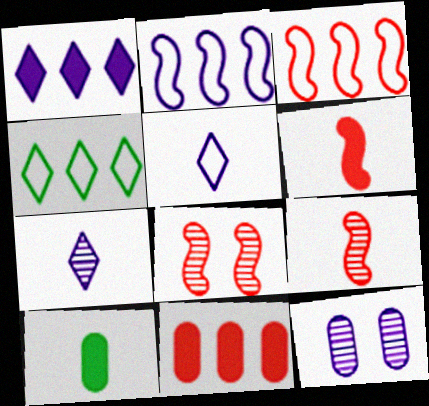[[3, 6, 8], 
[4, 6, 12], 
[5, 9, 10]]